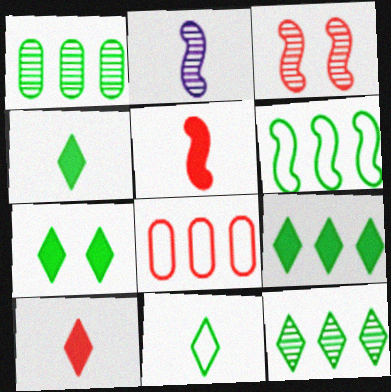[[1, 6, 9], 
[2, 7, 8], 
[3, 8, 10], 
[4, 7, 9], 
[7, 11, 12]]